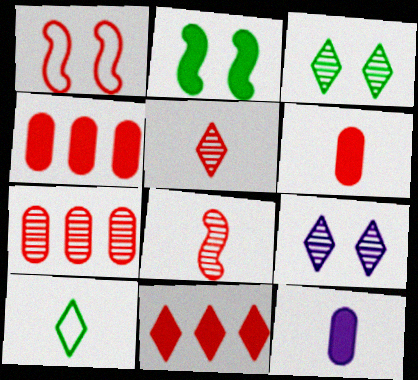[[1, 4, 5], 
[2, 11, 12], 
[8, 10, 12], 
[9, 10, 11]]